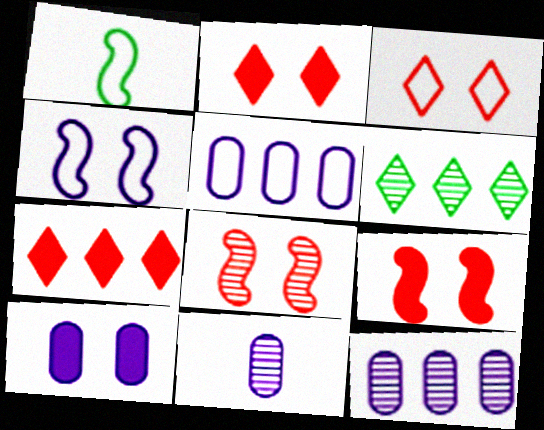[[1, 2, 12], 
[1, 3, 5], 
[5, 10, 11], 
[6, 8, 11]]